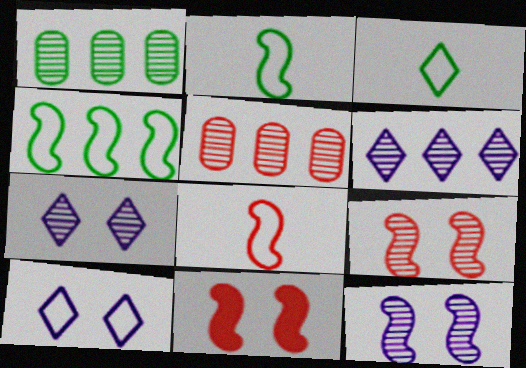[]